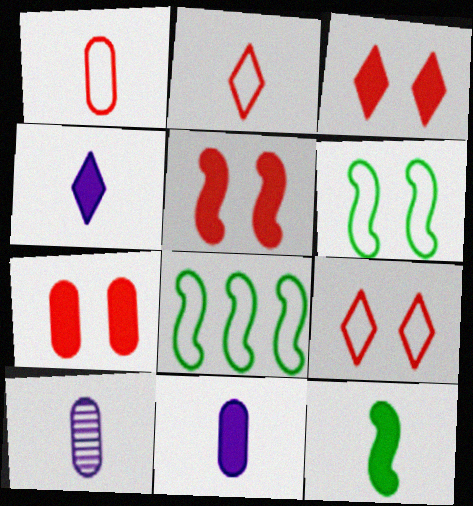[[2, 10, 12], 
[3, 5, 7], 
[3, 8, 10]]